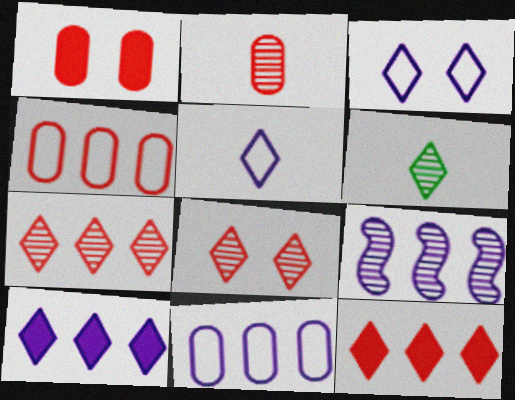[[1, 2, 4], 
[3, 6, 12], 
[9, 10, 11]]